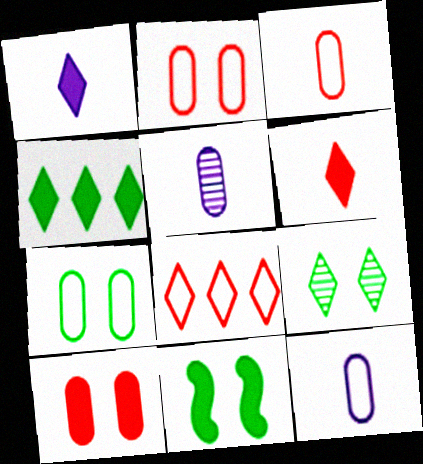[[1, 8, 9], 
[5, 8, 11], 
[7, 9, 11]]